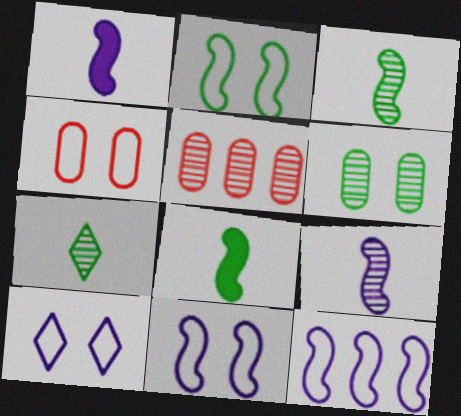[[2, 4, 10], 
[5, 8, 10]]